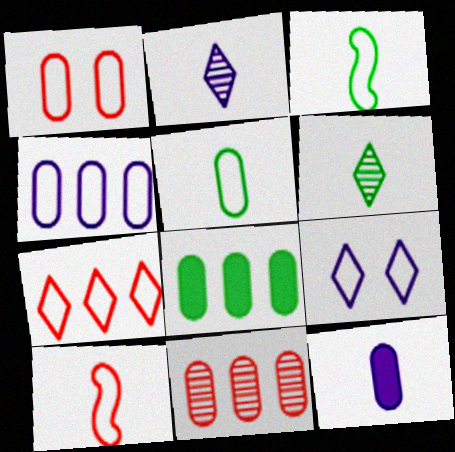[[1, 4, 5], 
[1, 7, 10], 
[4, 8, 11], 
[6, 10, 12]]